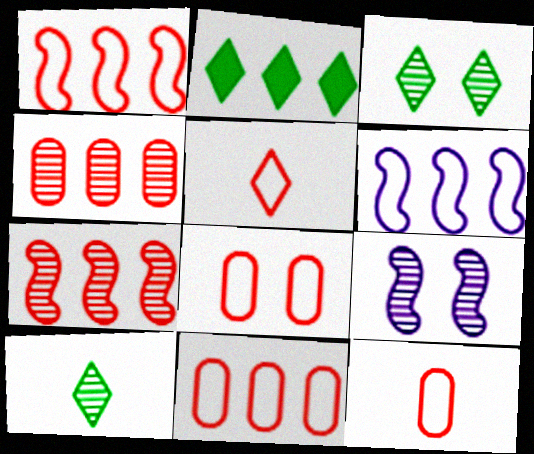[[1, 5, 8], 
[2, 4, 6], 
[2, 9, 12], 
[4, 9, 10], 
[8, 11, 12]]